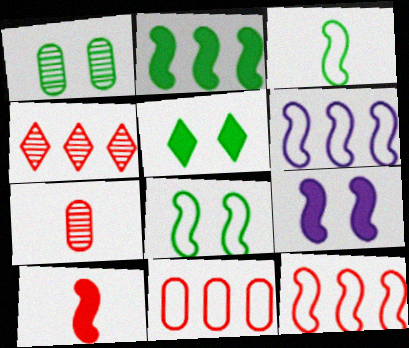[[1, 5, 8], 
[2, 9, 10], 
[5, 6, 7]]